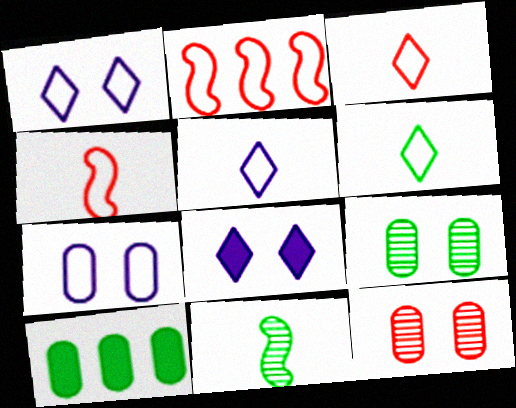[[2, 6, 7], 
[3, 5, 6]]